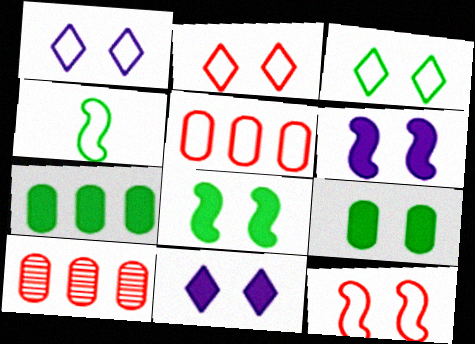[[1, 2, 3], 
[1, 4, 5], 
[4, 10, 11]]